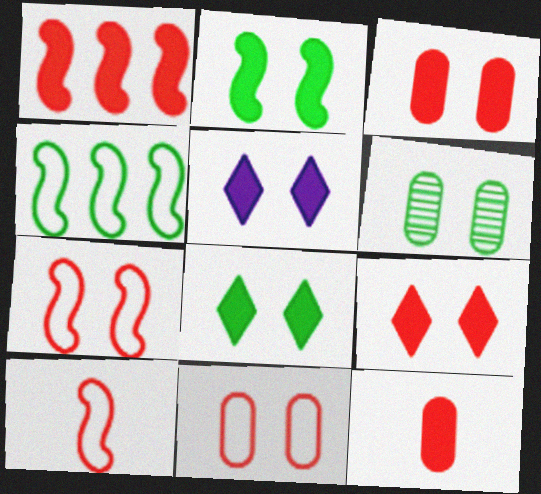[[1, 9, 12], 
[2, 3, 5], 
[5, 6, 7], 
[5, 8, 9]]